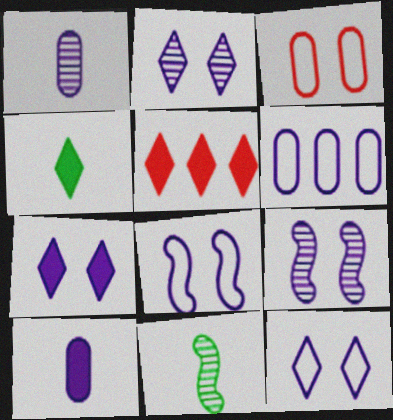[[2, 7, 12], 
[4, 5, 7]]